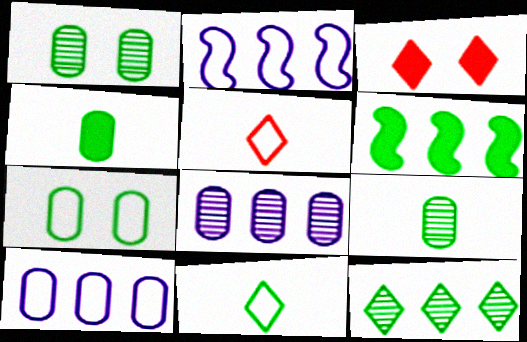[[1, 6, 11], 
[2, 3, 9], 
[2, 5, 7]]